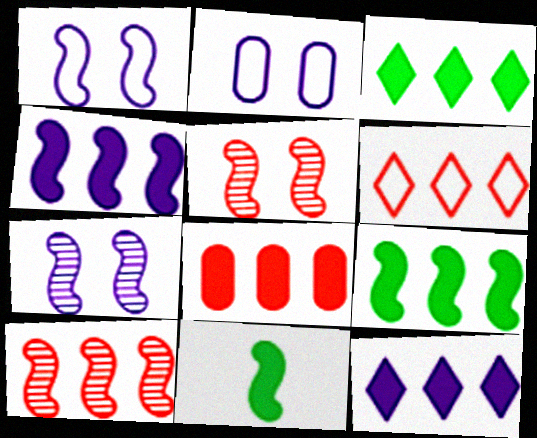[[1, 10, 11], 
[3, 4, 8], 
[6, 8, 10], 
[8, 9, 12]]